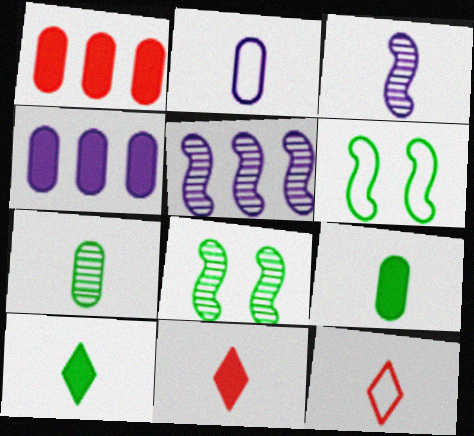[[3, 9, 12], 
[4, 8, 12]]